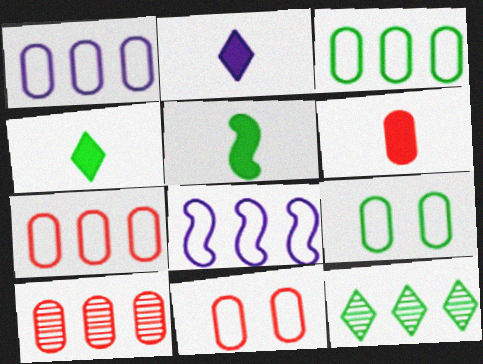[[1, 3, 7], 
[2, 5, 6], 
[5, 9, 12], 
[6, 10, 11]]